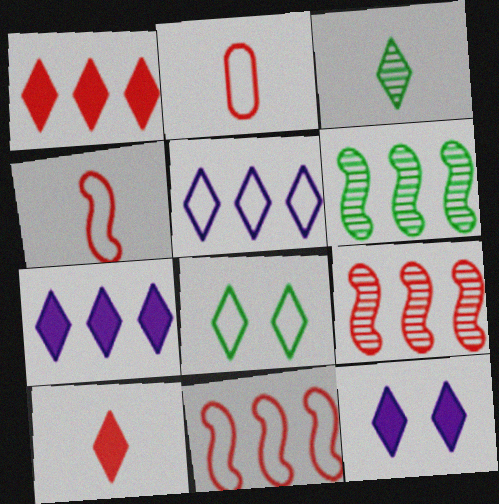[[2, 6, 12]]